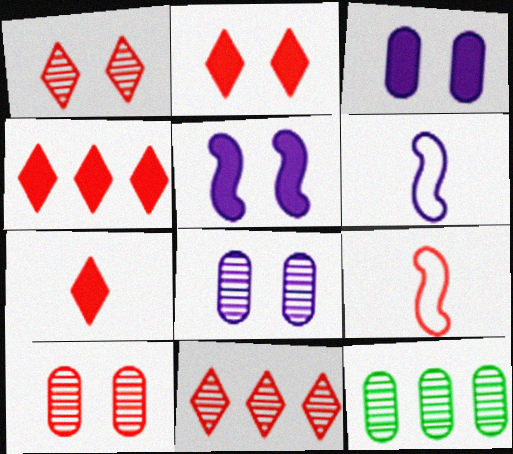[[2, 4, 7], 
[2, 6, 12], 
[4, 9, 10]]